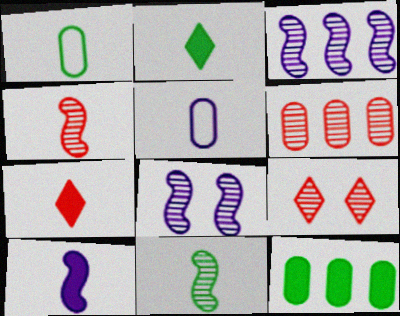[[1, 2, 11], 
[2, 4, 5], 
[4, 6, 9], 
[5, 7, 11]]